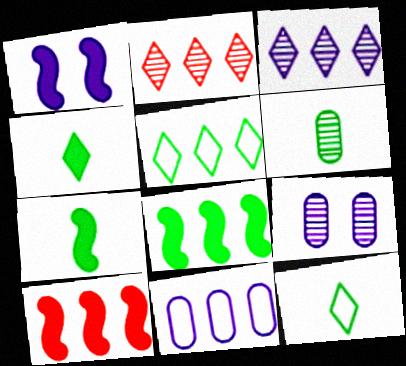[[1, 7, 10], 
[2, 8, 11], 
[6, 7, 12], 
[9, 10, 12]]